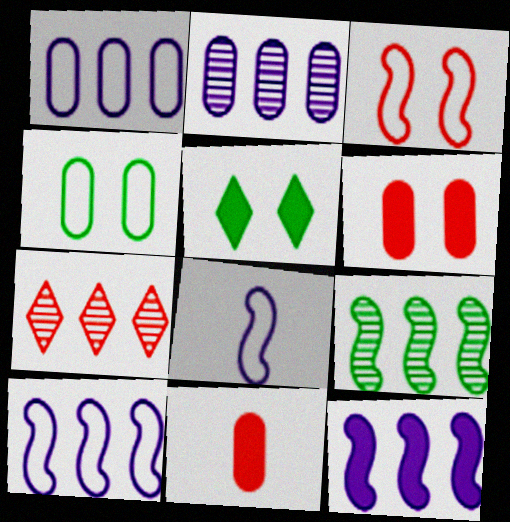[[2, 4, 11], 
[2, 7, 9], 
[3, 7, 11], 
[5, 11, 12]]